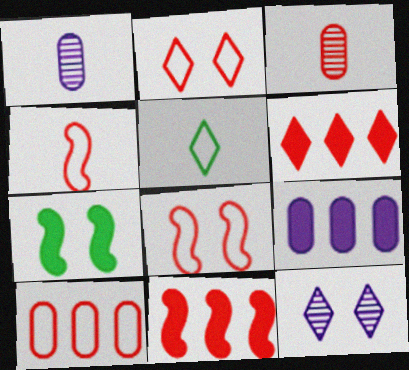[[2, 3, 11], 
[2, 4, 10], 
[3, 6, 8], 
[5, 6, 12]]